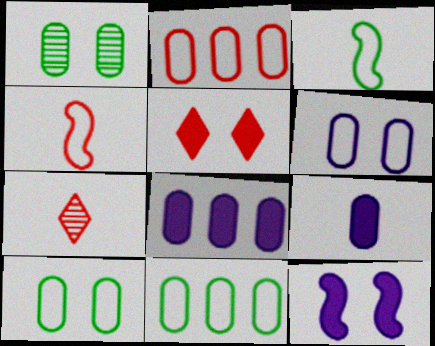[[1, 2, 9], 
[3, 7, 9], 
[7, 11, 12]]